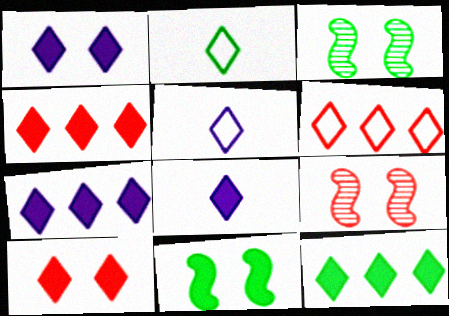[[1, 7, 8], 
[4, 7, 12], 
[8, 10, 12]]